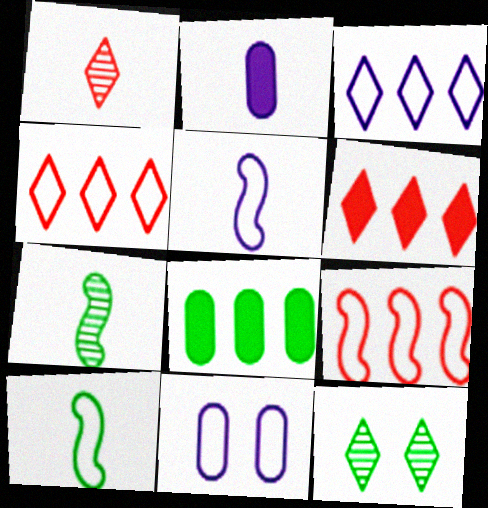[[1, 2, 10], 
[2, 9, 12], 
[3, 5, 11], 
[4, 10, 11], 
[6, 7, 11], 
[8, 10, 12]]